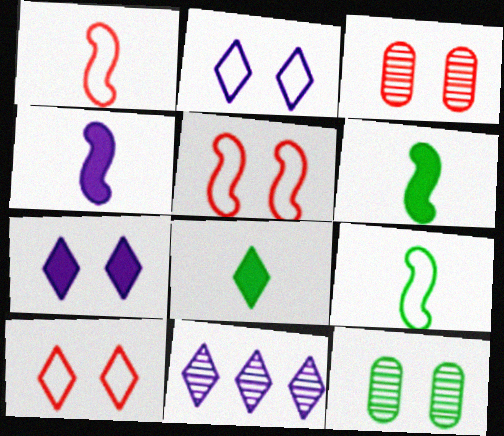[[5, 7, 12], 
[8, 10, 11]]